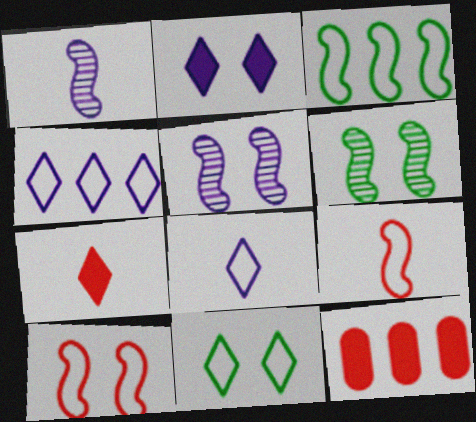[[1, 11, 12], 
[6, 8, 12]]